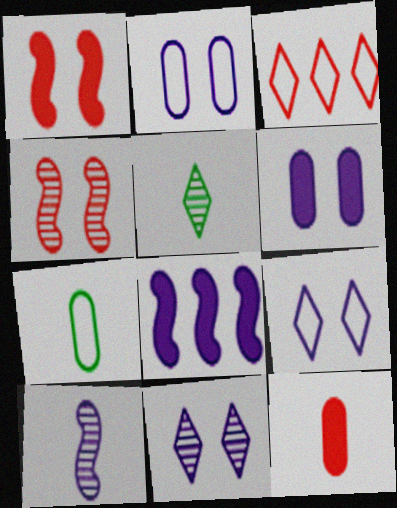[[3, 4, 12]]